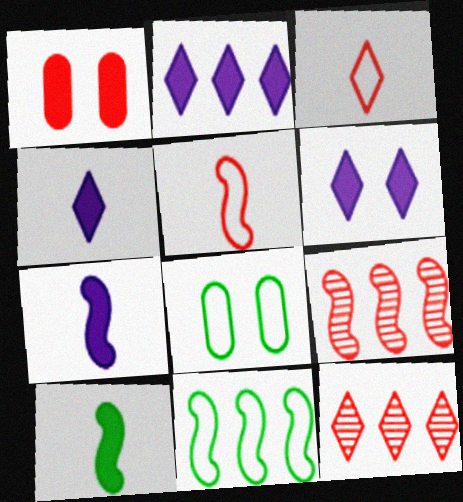[[1, 2, 10], 
[1, 3, 9], 
[1, 5, 12], 
[2, 4, 6], 
[4, 8, 9], 
[7, 8, 12]]